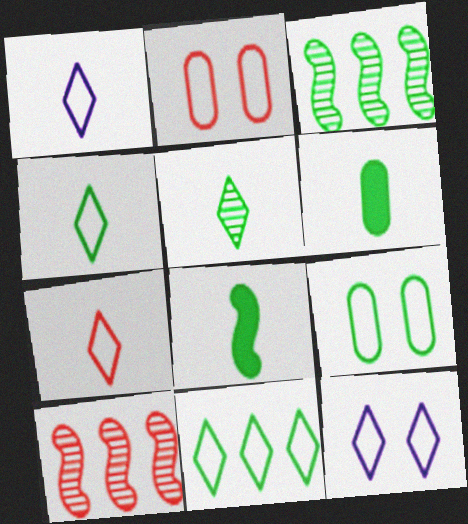[[1, 4, 7], 
[6, 10, 12], 
[7, 11, 12]]